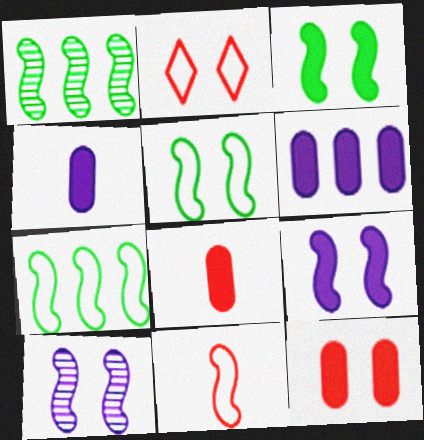[[1, 2, 4], 
[1, 9, 11]]